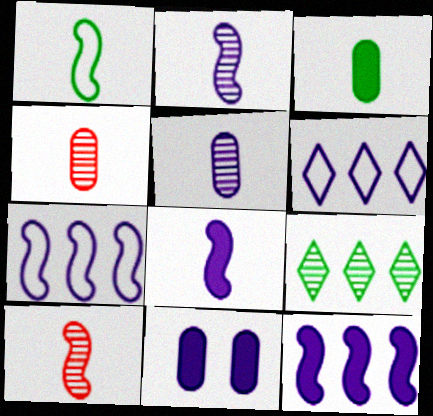[[1, 8, 10], 
[2, 6, 11]]